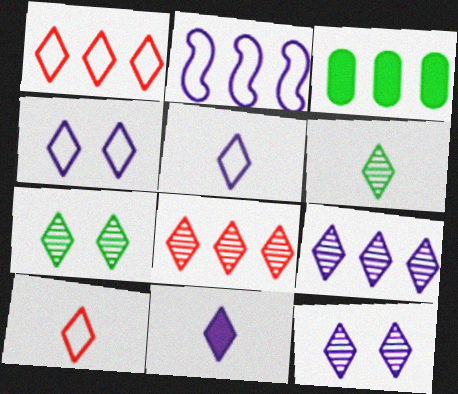[[1, 7, 11], 
[2, 3, 8], 
[4, 9, 11], 
[6, 8, 12], 
[6, 10, 11]]